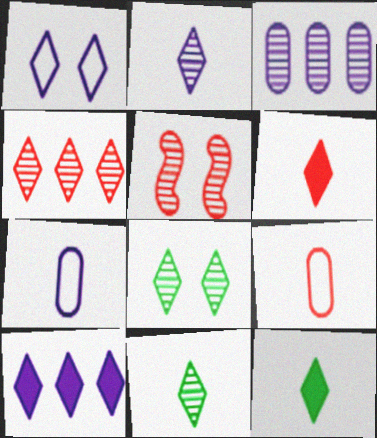[[1, 2, 10], 
[1, 4, 12], 
[2, 4, 8], 
[3, 5, 11]]